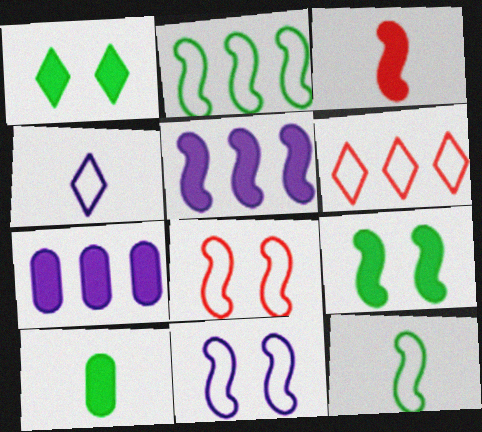[[1, 3, 7], 
[3, 5, 9]]